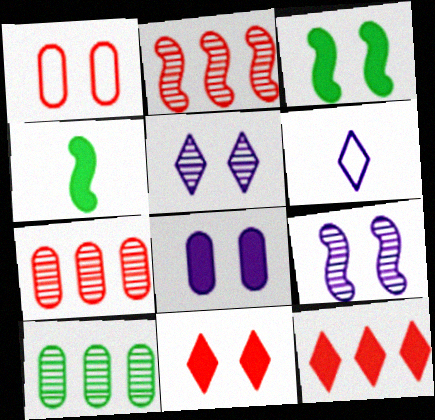[[1, 3, 5], 
[3, 6, 7], 
[3, 8, 11], 
[4, 8, 12]]